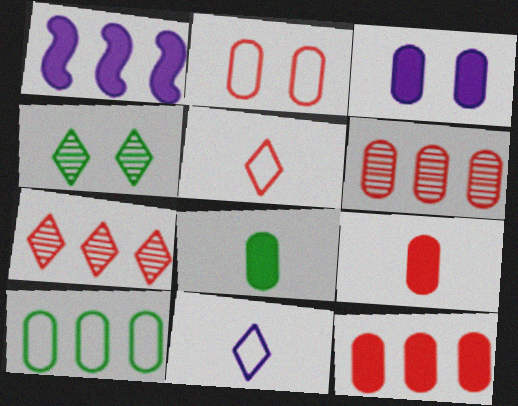[[1, 7, 10], 
[2, 6, 9], 
[3, 8, 12]]